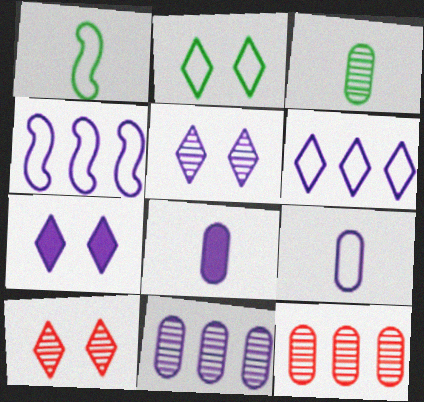[[1, 7, 12], 
[2, 7, 10], 
[4, 5, 8]]